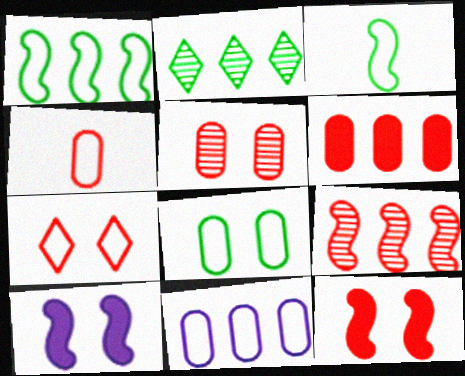[[2, 4, 10], 
[3, 7, 11], 
[3, 9, 10], 
[4, 5, 6], 
[4, 8, 11], 
[5, 7, 12]]